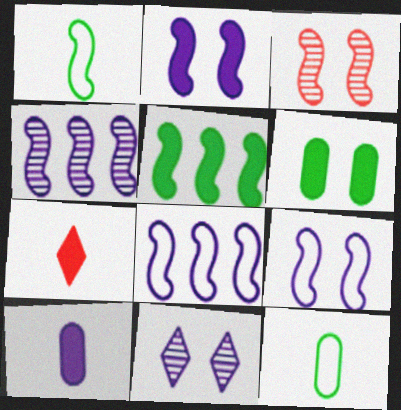[[8, 10, 11]]